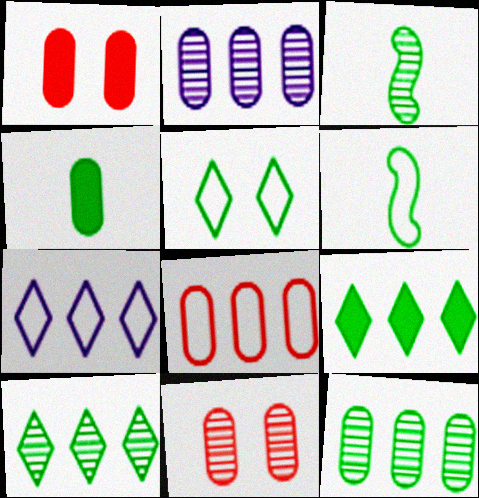[[1, 3, 7]]